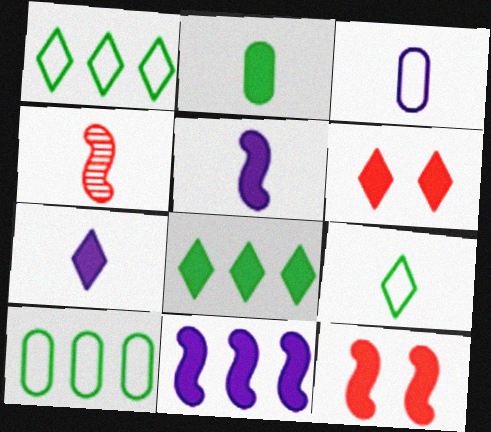[[2, 6, 11], 
[6, 7, 8]]